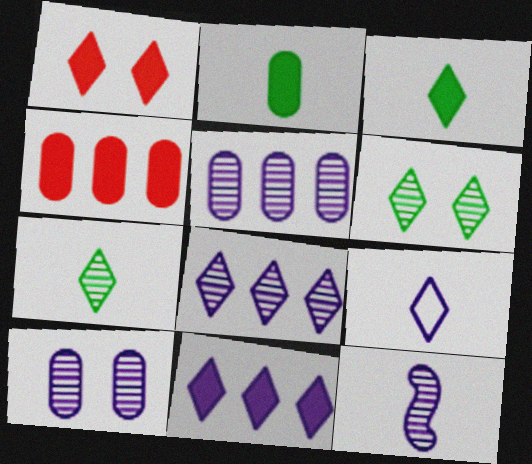[[1, 3, 11], 
[8, 10, 12]]